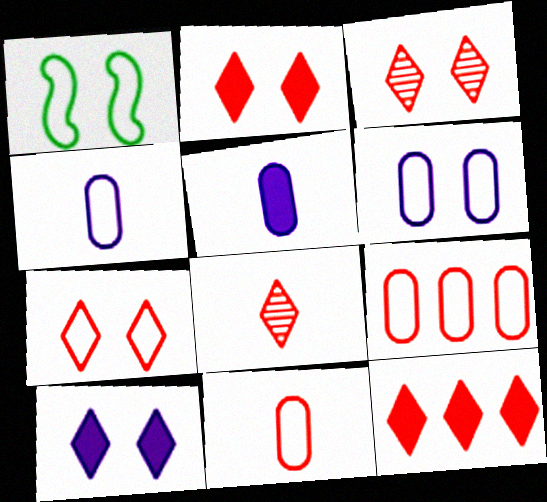[[1, 6, 7], 
[2, 3, 7], 
[7, 8, 12]]